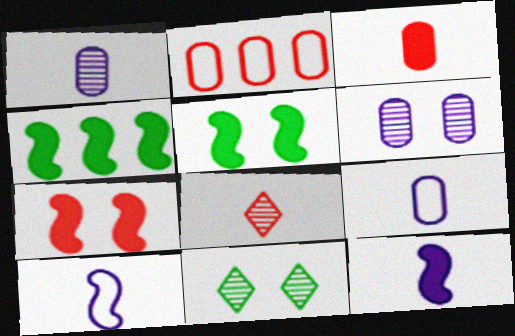[[2, 7, 8], 
[2, 11, 12], 
[4, 7, 12]]